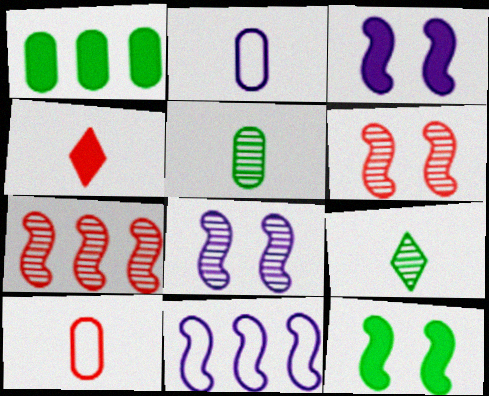[[1, 3, 4]]